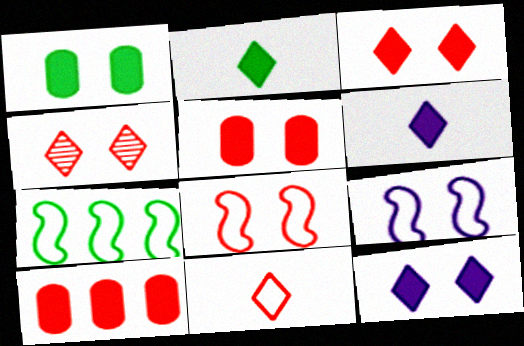[[1, 4, 9], 
[4, 5, 8]]